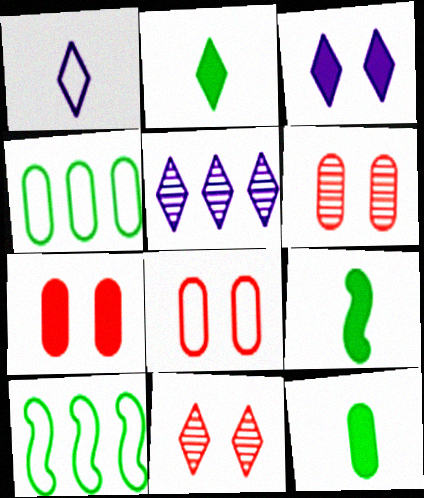[[1, 3, 5], 
[1, 8, 10], 
[2, 9, 12], 
[5, 8, 9], 
[6, 7, 8]]